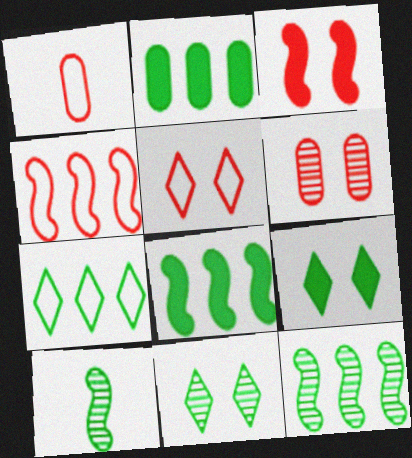[[1, 4, 5], 
[2, 7, 12], 
[3, 5, 6]]